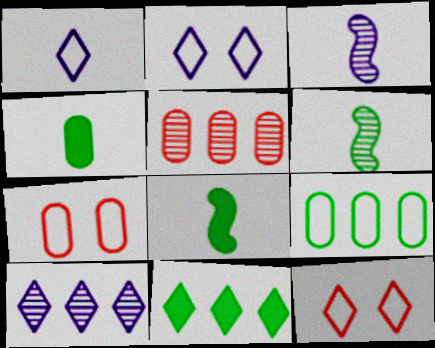[[2, 5, 8], 
[3, 7, 11], 
[7, 8, 10]]